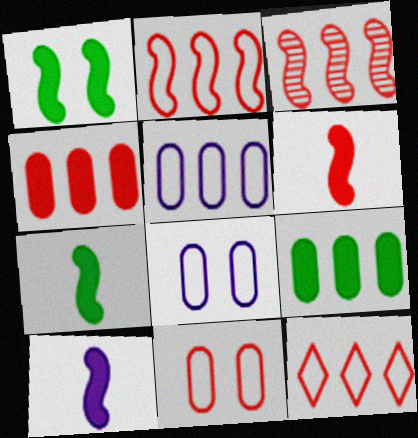[[3, 4, 12], 
[6, 7, 10]]